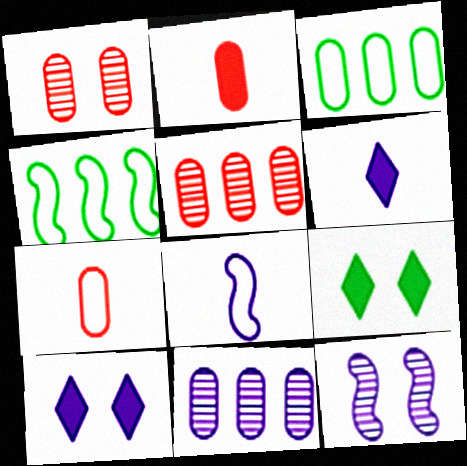[[1, 4, 6], 
[5, 8, 9], 
[8, 10, 11]]